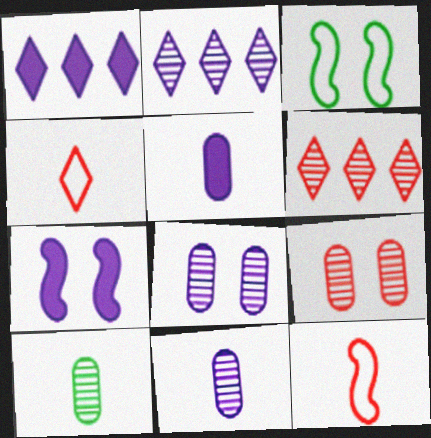[[1, 5, 7], 
[3, 5, 6]]